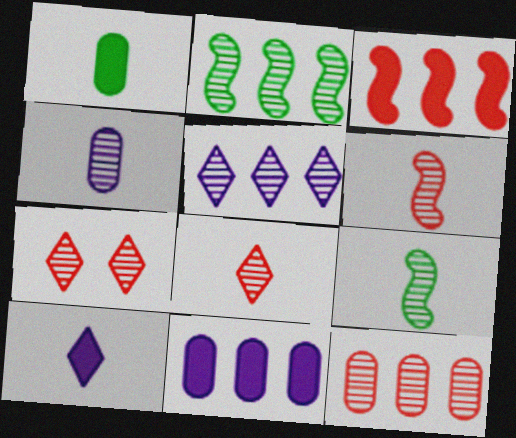[[2, 4, 7], 
[2, 5, 12], 
[4, 8, 9], 
[6, 7, 12]]